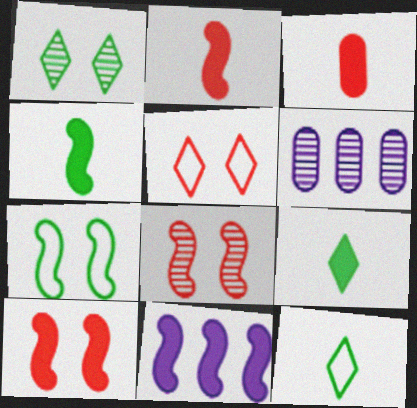[[4, 5, 6], 
[4, 10, 11], 
[6, 10, 12]]